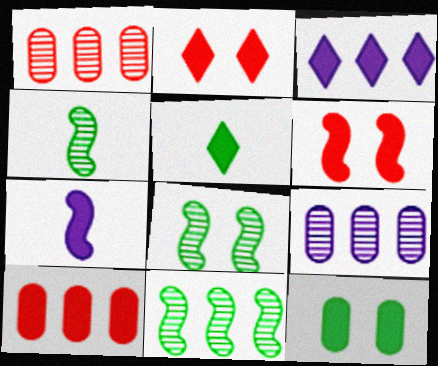[[2, 3, 5], 
[4, 8, 11]]